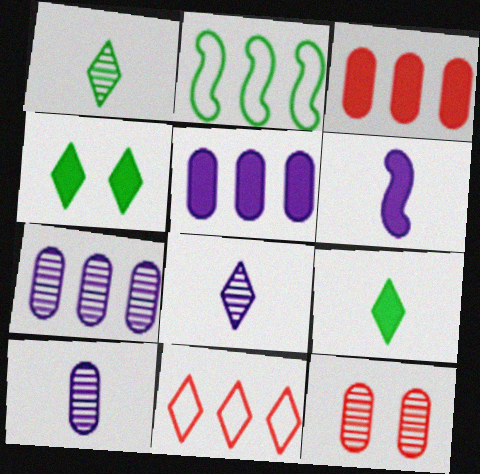[[3, 4, 6], 
[4, 8, 11]]